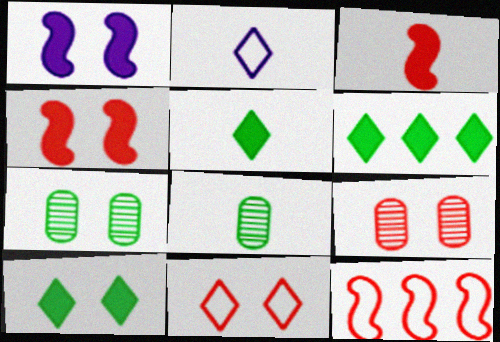[[1, 7, 11], 
[2, 3, 8], 
[4, 9, 11], 
[5, 6, 10]]